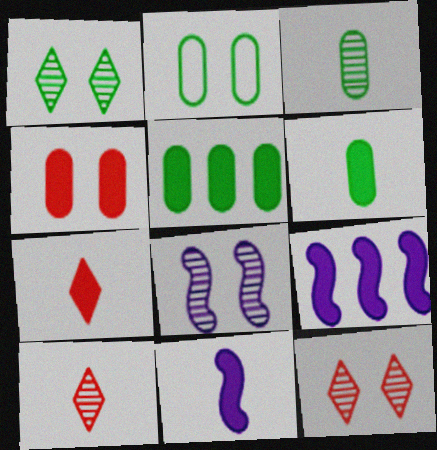[[2, 3, 5], 
[2, 9, 10], 
[6, 7, 11]]